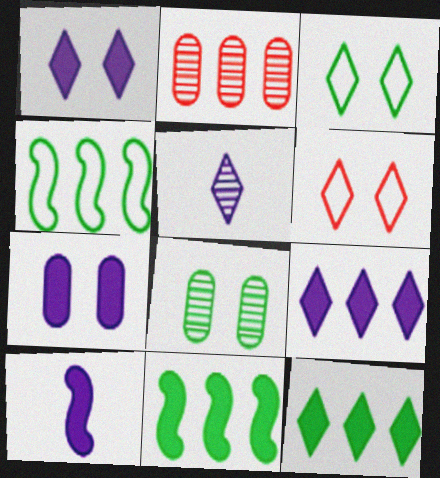[[2, 3, 10], 
[2, 4, 9], 
[5, 6, 12], 
[7, 9, 10]]